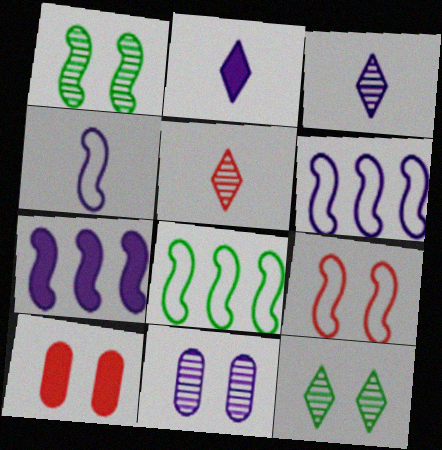[[2, 6, 11], 
[3, 8, 10], 
[4, 8, 9]]